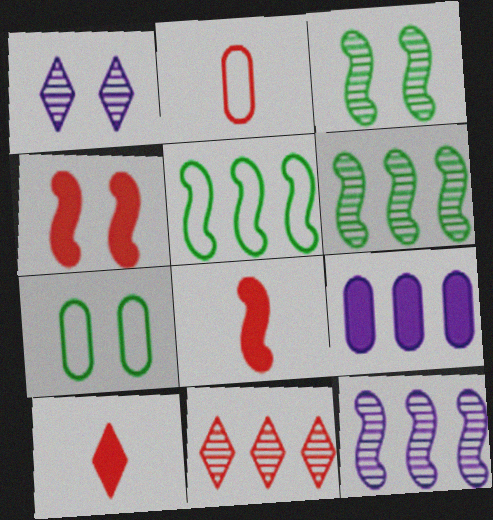[[1, 4, 7], 
[2, 4, 11], 
[5, 9, 11], 
[7, 10, 12]]